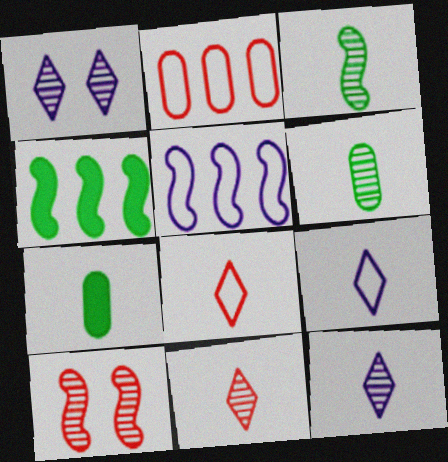[]